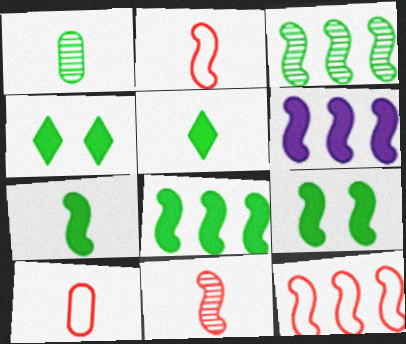[[3, 6, 12], 
[7, 8, 9]]